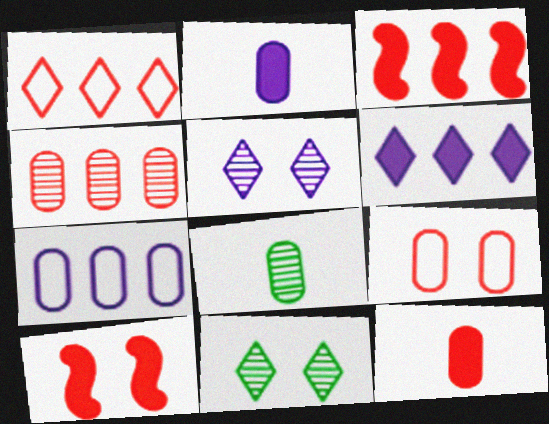[[1, 3, 4], 
[4, 9, 12]]